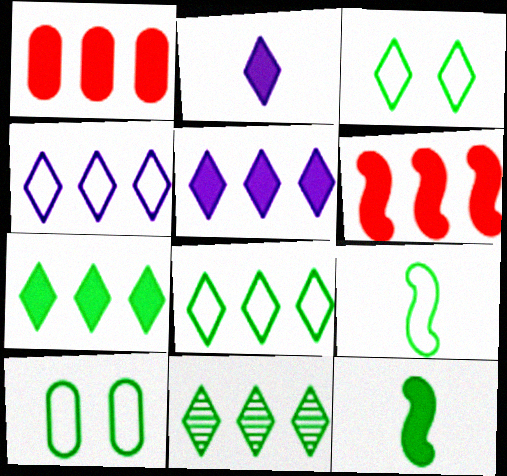[[7, 8, 11], 
[8, 9, 10], 
[10, 11, 12]]